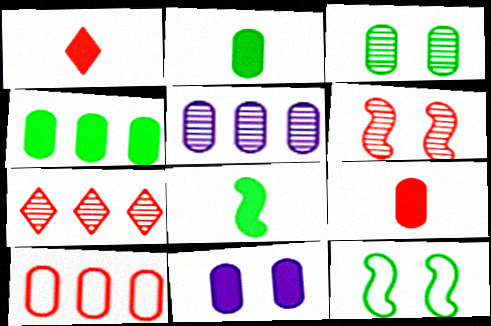[[1, 5, 12], 
[1, 6, 10], 
[4, 5, 10], 
[4, 9, 11]]